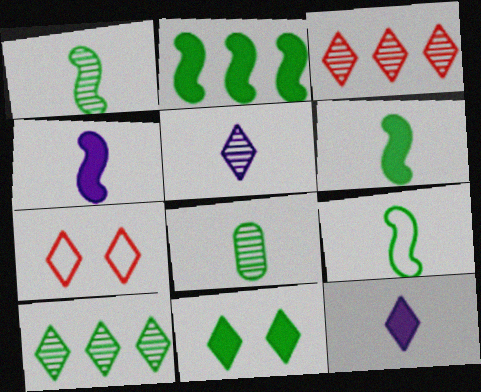[[1, 6, 9], 
[7, 10, 12]]